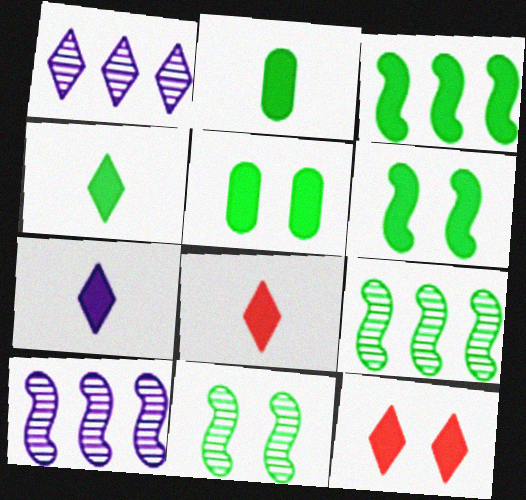[[3, 4, 5], 
[4, 7, 8]]